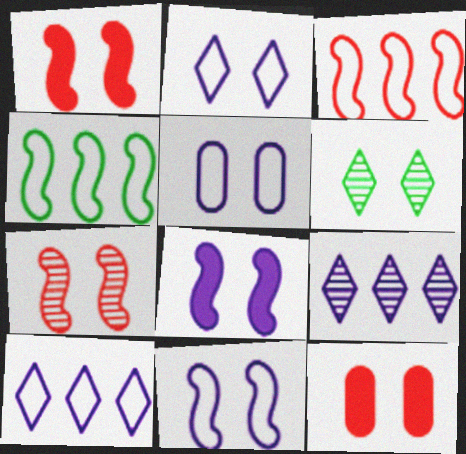[[1, 5, 6], 
[2, 5, 11], 
[6, 11, 12]]